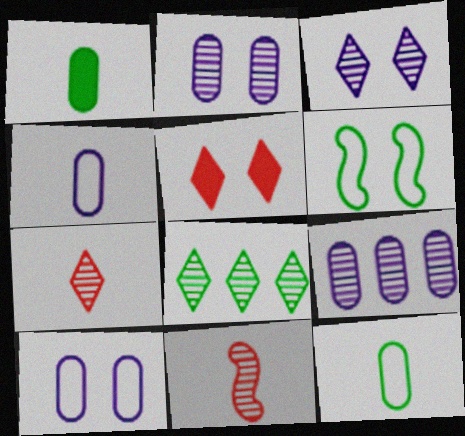[[1, 6, 8], 
[2, 5, 6], 
[2, 8, 11], 
[3, 7, 8]]